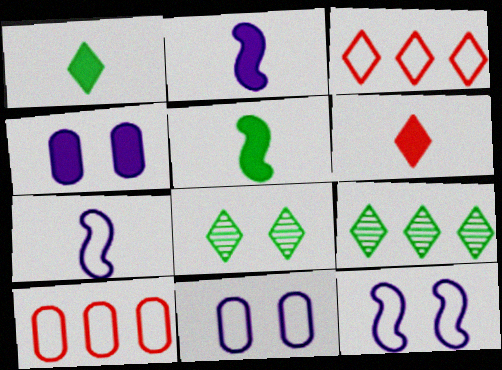[[2, 8, 10]]